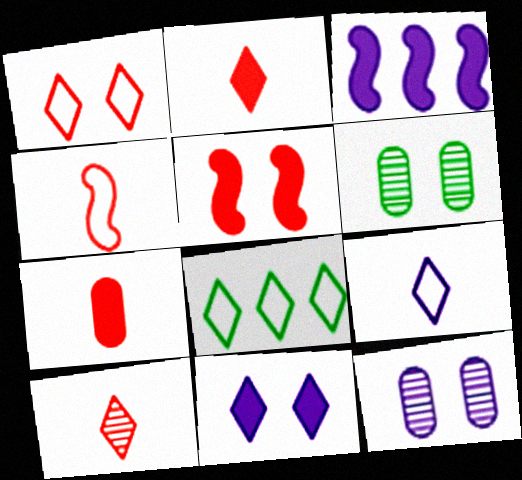[[1, 8, 9], 
[3, 9, 12], 
[4, 7, 10], 
[8, 10, 11]]